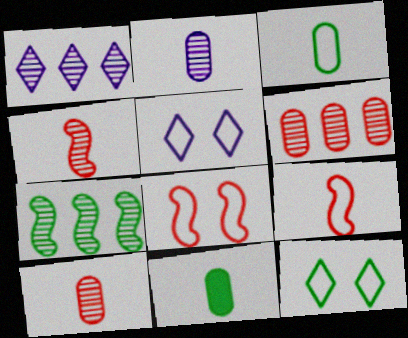[[1, 6, 7], 
[1, 8, 11], 
[7, 11, 12]]